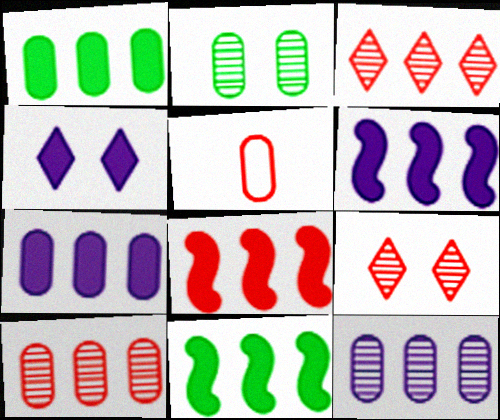[[2, 5, 7], 
[5, 8, 9], 
[6, 8, 11]]